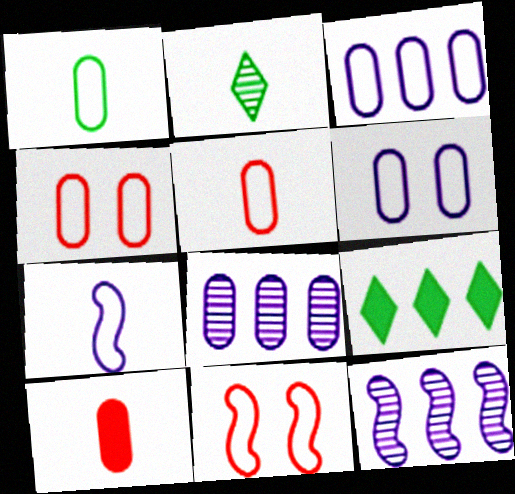[[1, 3, 4], 
[2, 7, 10]]